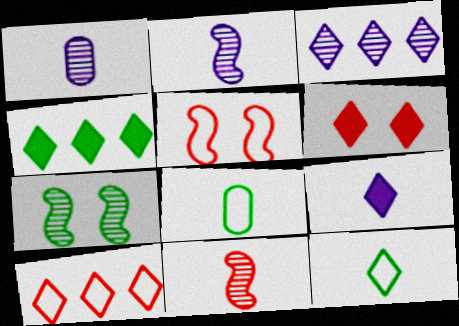[[1, 4, 5], 
[3, 4, 10], 
[3, 6, 12], 
[4, 6, 9], 
[4, 7, 8], 
[8, 9, 11]]